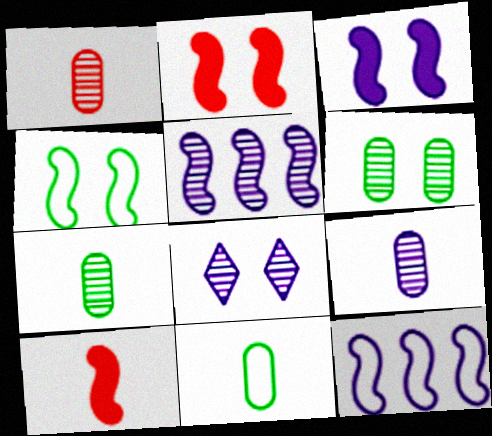[[1, 7, 9], 
[4, 5, 10], 
[5, 8, 9]]